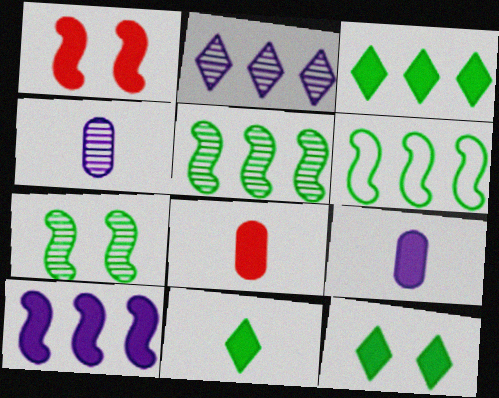[[1, 3, 9], 
[3, 11, 12], 
[8, 10, 12]]